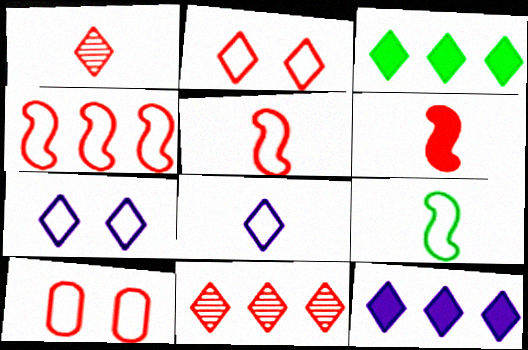[[1, 3, 7], 
[6, 10, 11]]